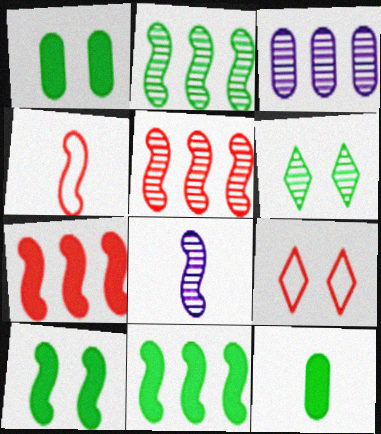[]